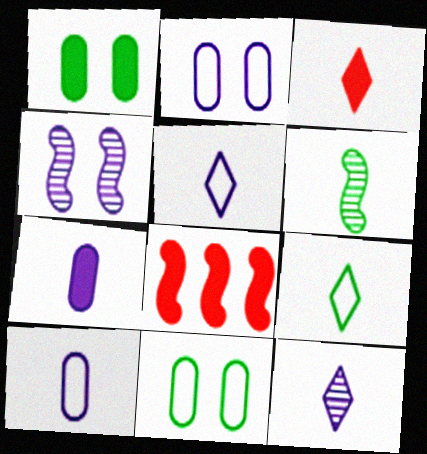[[3, 6, 10], 
[3, 9, 12], 
[8, 11, 12]]